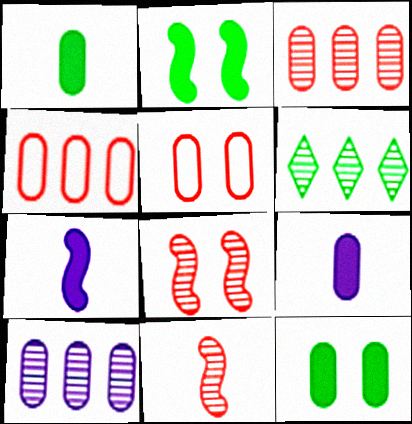[[1, 5, 10], 
[5, 6, 7]]